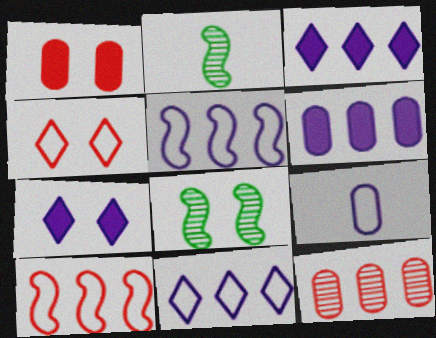[[1, 2, 11], 
[2, 4, 6]]